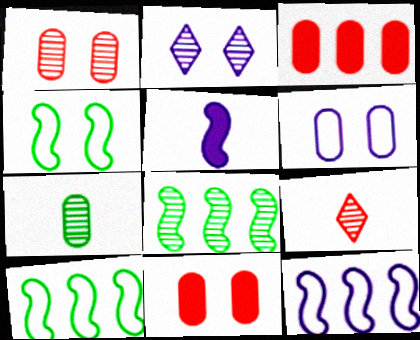[[2, 4, 11], 
[3, 6, 7]]